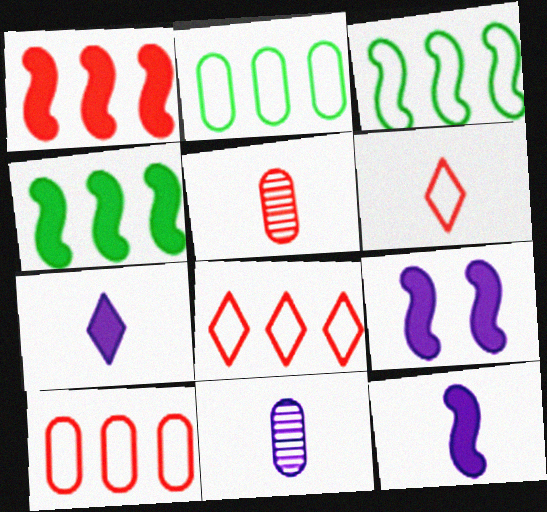[]